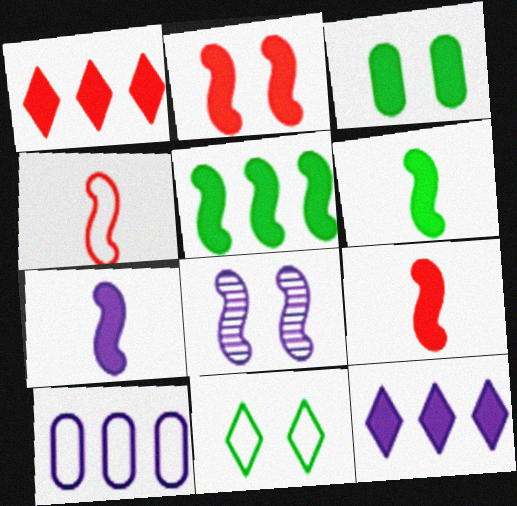[[1, 3, 7], 
[2, 5, 7], 
[3, 9, 12], 
[4, 5, 8], 
[4, 10, 11], 
[6, 7, 9]]